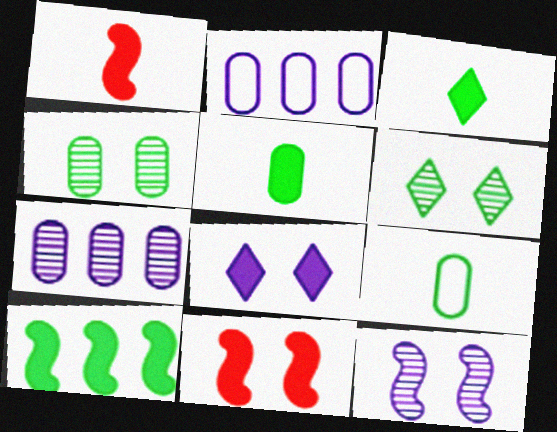[[1, 2, 6], 
[6, 9, 10]]